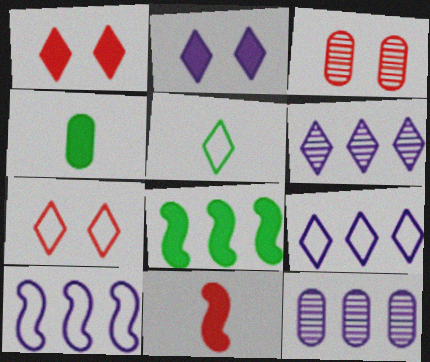[[1, 5, 6], 
[5, 7, 9]]